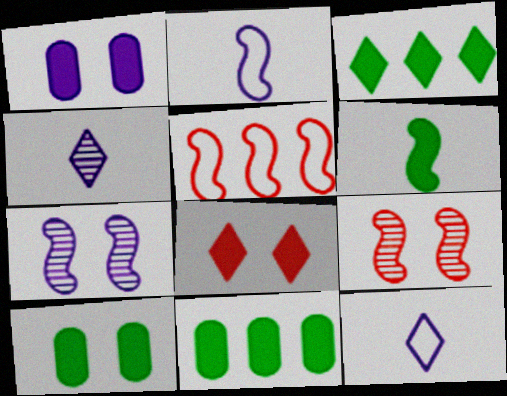[[3, 6, 10], 
[4, 5, 10], 
[5, 6, 7], 
[9, 11, 12]]